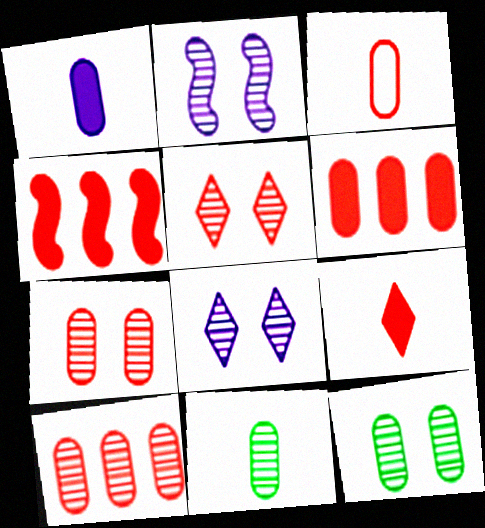[[1, 3, 11], 
[2, 5, 12], 
[3, 4, 5], 
[3, 6, 7]]